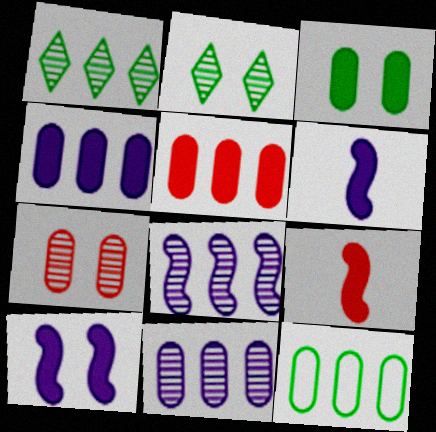[[5, 11, 12]]